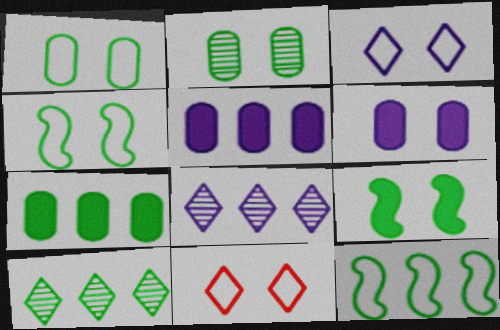[[7, 10, 12]]